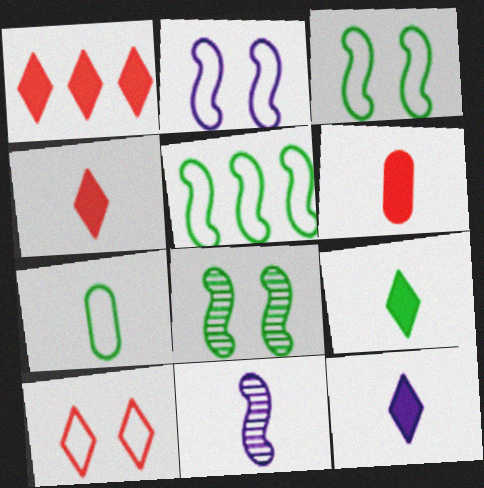[[4, 7, 11], 
[4, 9, 12]]